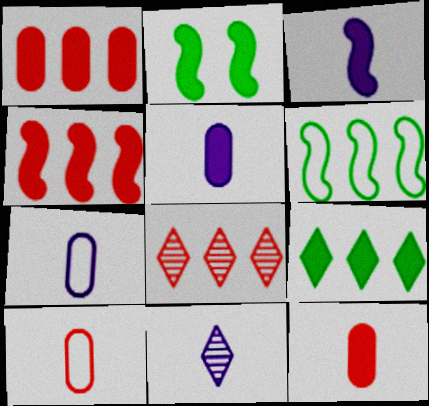[[2, 3, 4], 
[2, 7, 8], 
[3, 7, 11]]